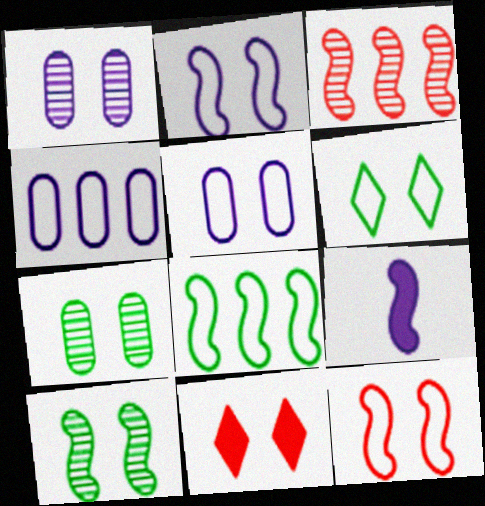[[2, 7, 11], 
[5, 6, 12], 
[5, 10, 11]]